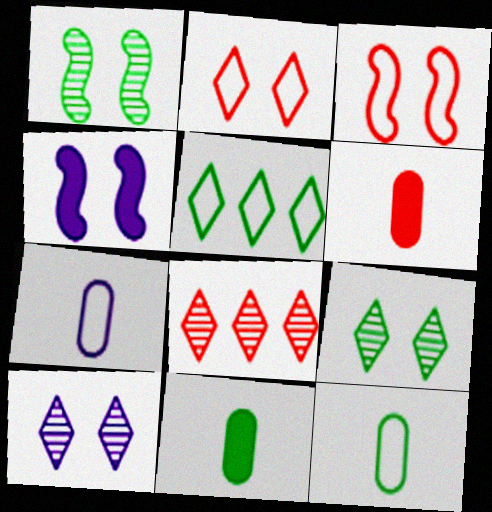[[1, 3, 4], 
[1, 5, 11], 
[3, 5, 7], 
[3, 6, 8], 
[4, 8, 12]]